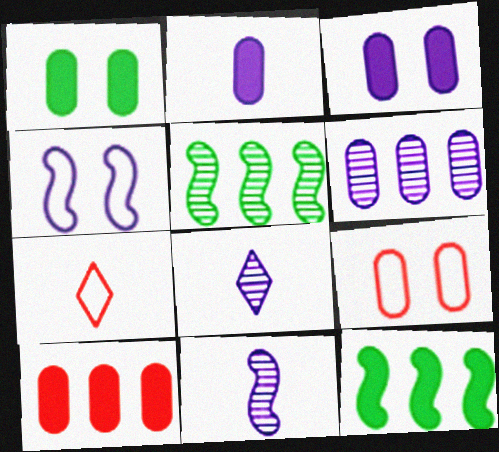[[1, 2, 10], 
[3, 5, 7], 
[8, 9, 12]]